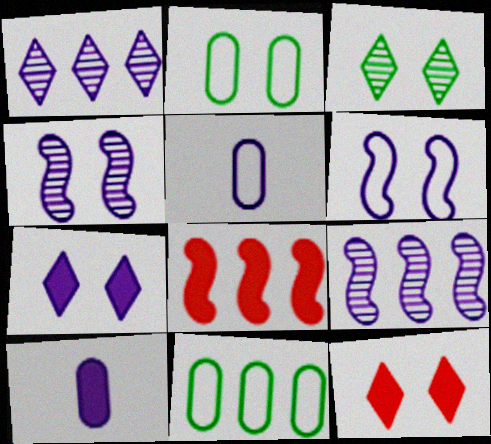[[1, 6, 10], 
[1, 8, 11], 
[2, 4, 12], 
[3, 5, 8], 
[5, 7, 9]]